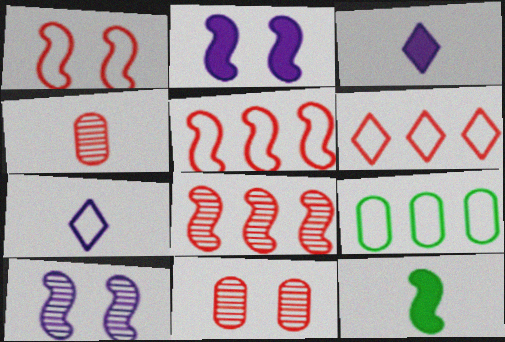[[1, 7, 9], 
[4, 7, 12], 
[5, 10, 12]]